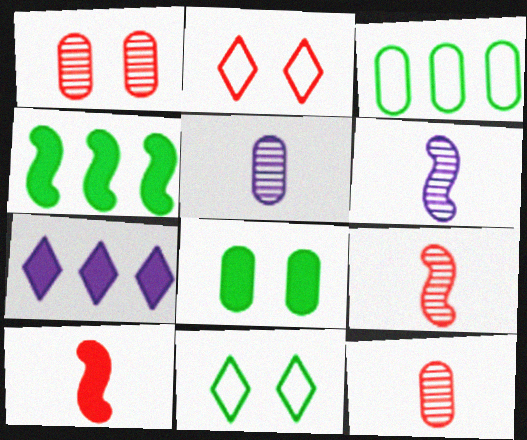[[2, 4, 5], 
[7, 8, 10]]